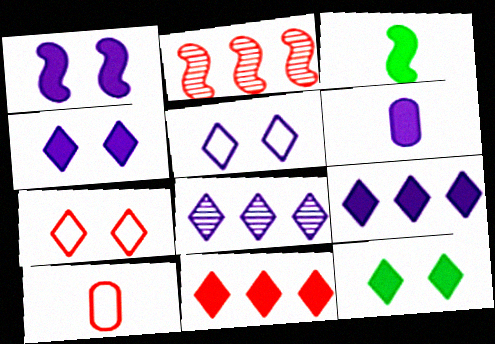[[1, 6, 9]]